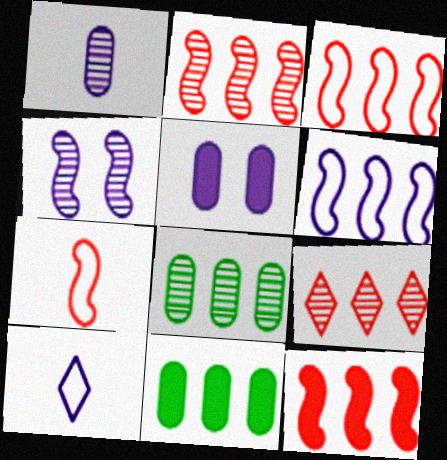[[2, 3, 12], 
[6, 9, 11]]